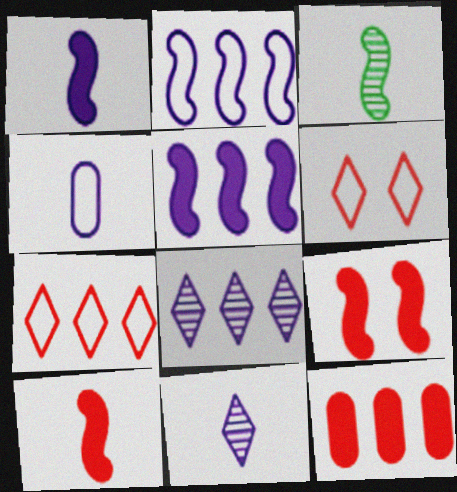[[1, 4, 11], 
[2, 3, 9]]